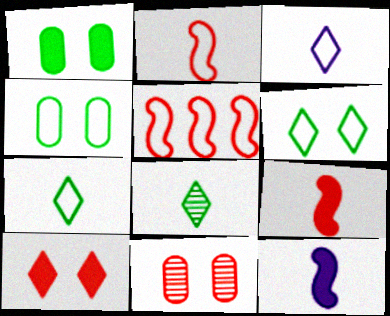[[3, 4, 5]]